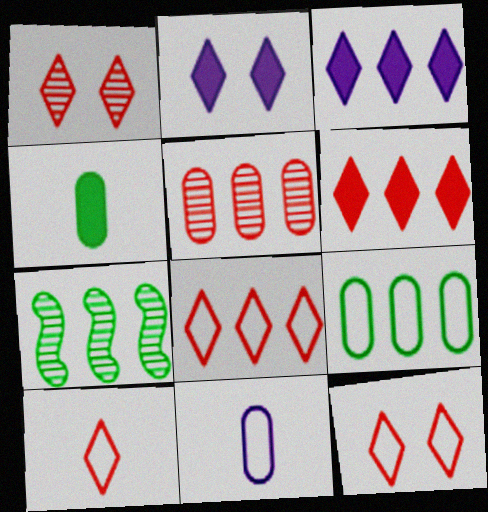[[1, 6, 10], 
[8, 10, 12]]